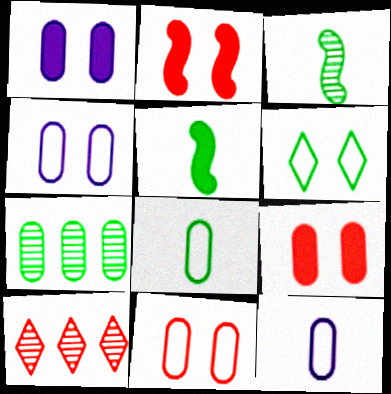[[4, 5, 10], 
[5, 6, 7], 
[7, 9, 12]]